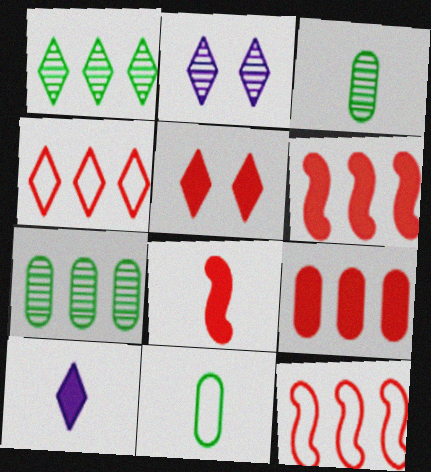[[2, 6, 11], 
[5, 8, 9]]